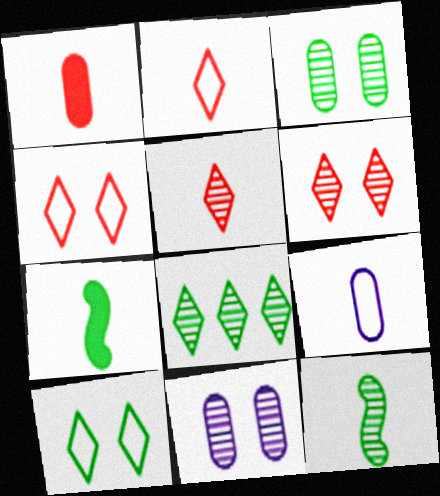[[3, 8, 12], 
[5, 7, 9]]